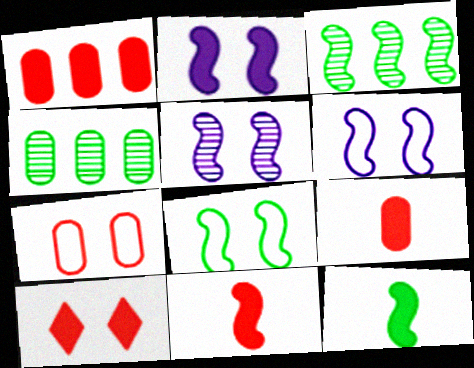[[1, 10, 11], 
[2, 5, 6], 
[3, 6, 11], 
[3, 8, 12]]